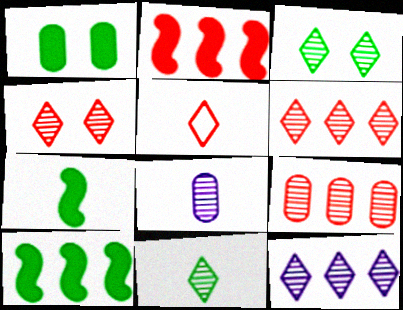[[4, 11, 12], 
[5, 7, 8]]